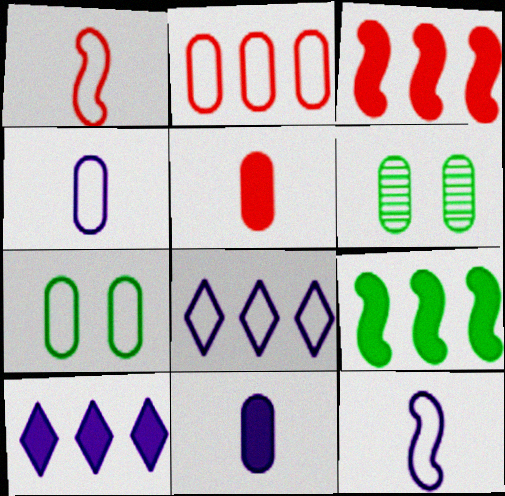[[1, 6, 10], 
[1, 7, 8], 
[2, 4, 7], 
[2, 6, 11]]